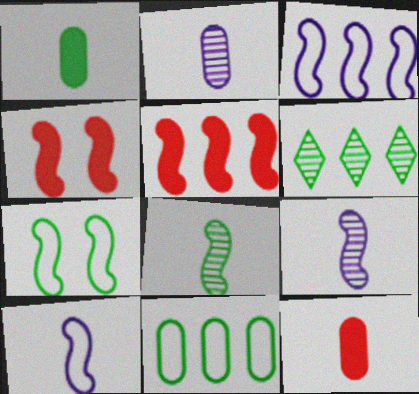[[1, 6, 7], 
[3, 4, 8], 
[5, 7, 9]]